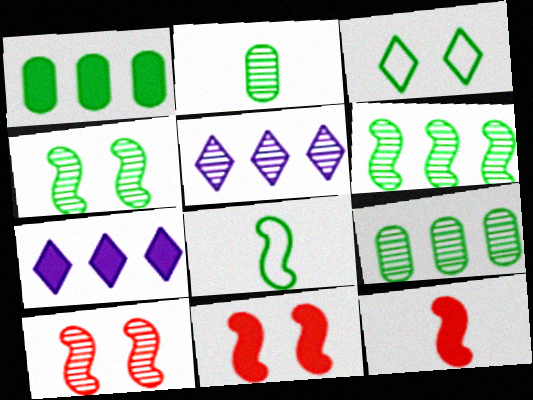[[2, 5, 10]]